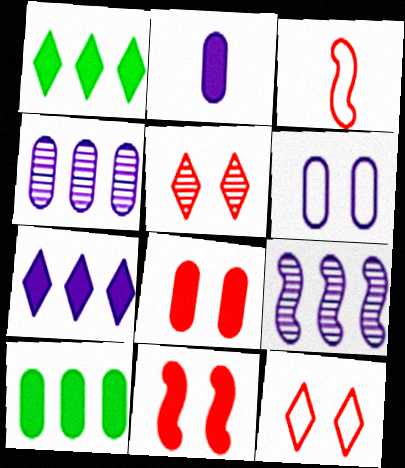[[1, 2, 11], 
[2, 4, 6], 
[2, 8, 10]]